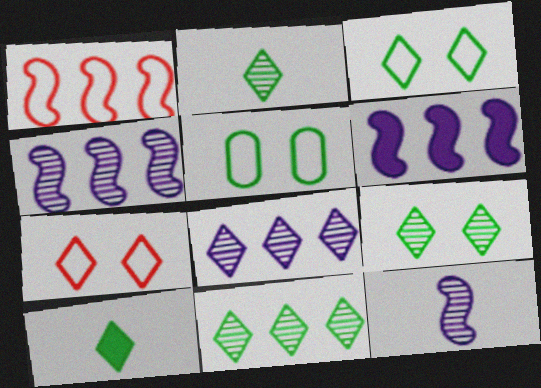[[2, 9, 11], 
[3, 10, 11], 
[7, 8, 10]]